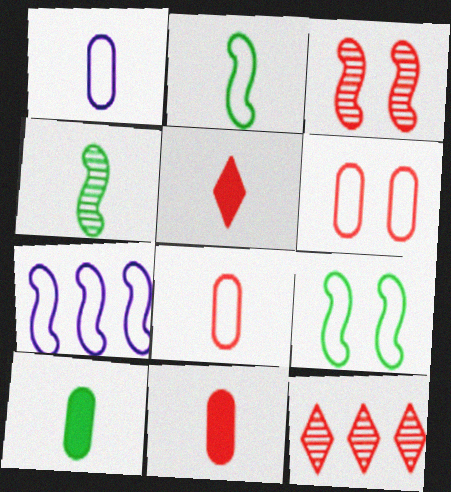[[1, 4, 5]]